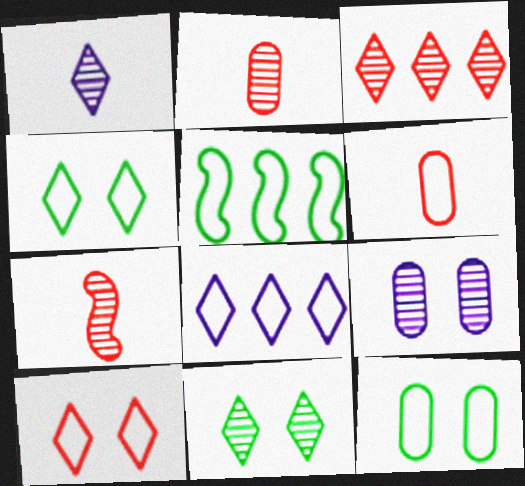[[1, 3, 11]]